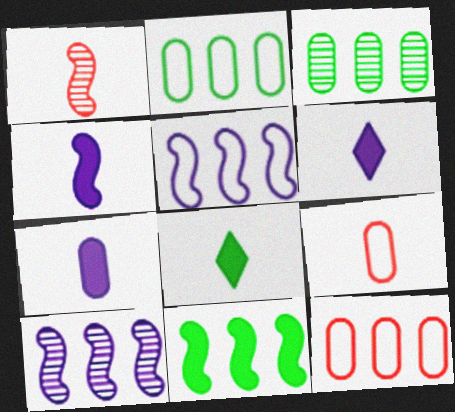[[4, 6, 7]]